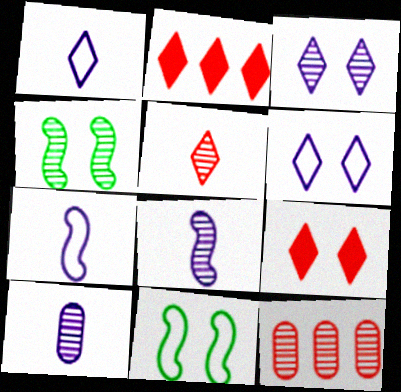[[2, 10, 11]]